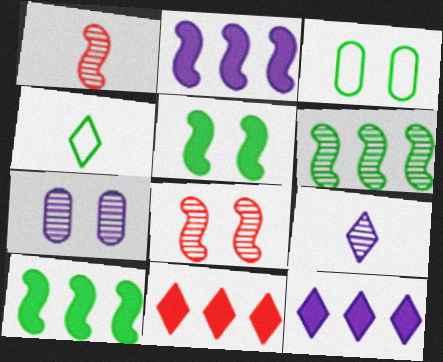[[1, 3, 12]]